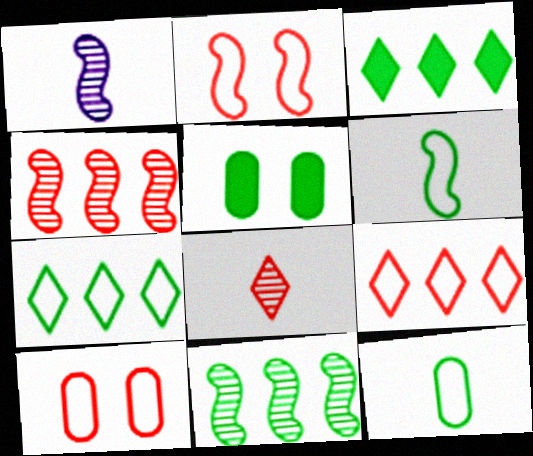[[1, 3, 10], 
[1, 5, 9]]